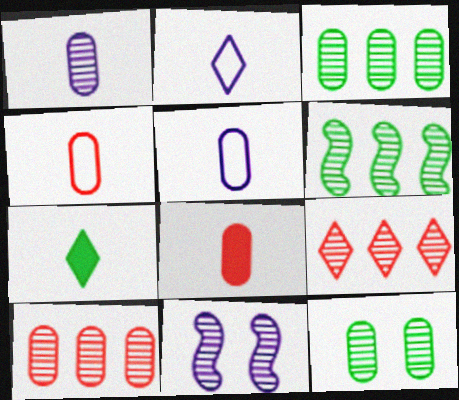[[1, 10, 12]]